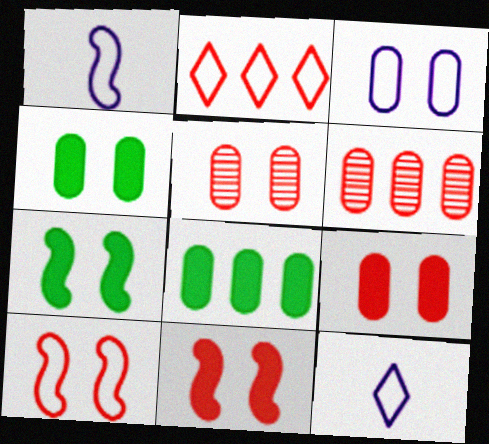[[3, 4, 5], 
[6, 7, 12]]